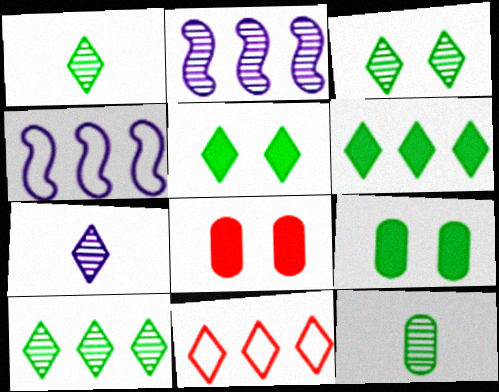[[1, 3, 10], 
[1, 4, 8], 
[5, 7, 11]]